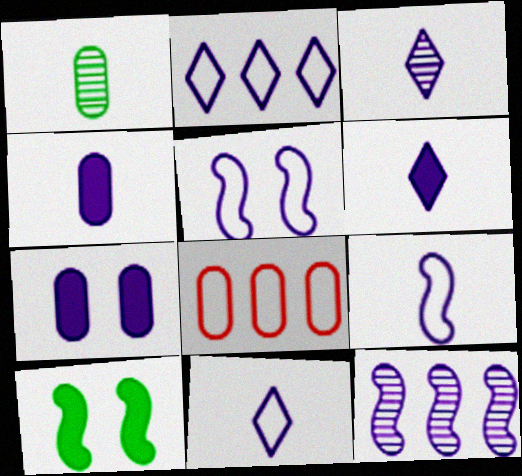[[1, 7, 8], 
[3, 4, 9], 
[3, 6, 11], 
[3, 8, 10], 
[7, 11, 12]]